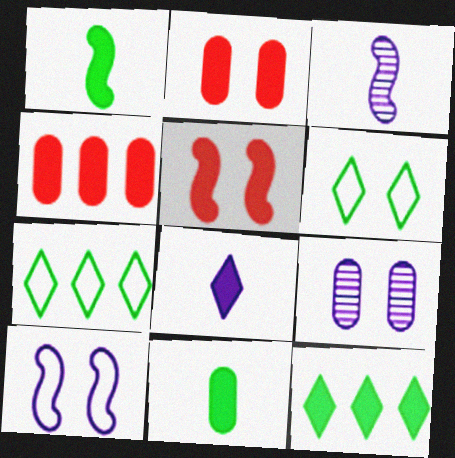[[2, 3, 7], 
[3, 4, 6], 
[5, 6, 9]]